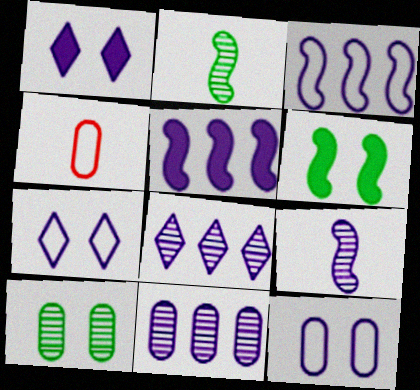[[4, 6, 8]]